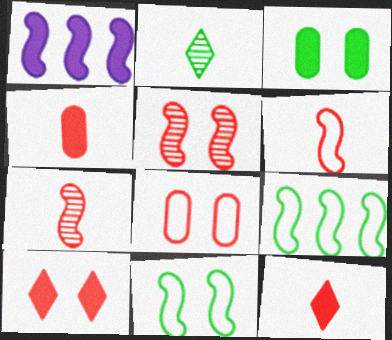[[1, 2, 8], 
[1, 3, 12], 
[1, 7, 11], 
[2, 3, 9], 
[5, 8, 10]]